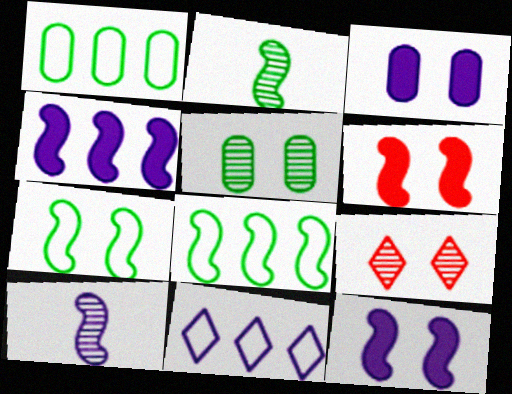[[3, 7, 9], 
[3, 10, 11], 
[6, 8, 10]]